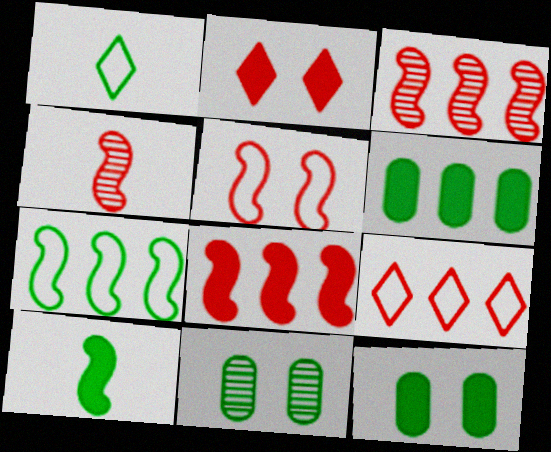[[4, 5, 8]]